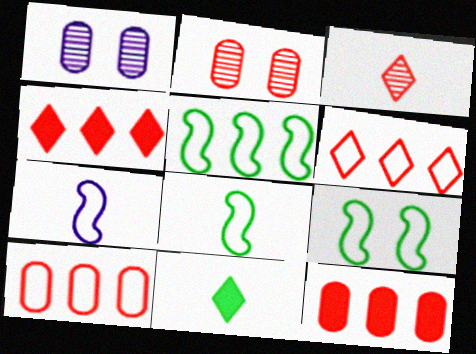[[1, 4, 8], 
[5, 8, 9]]